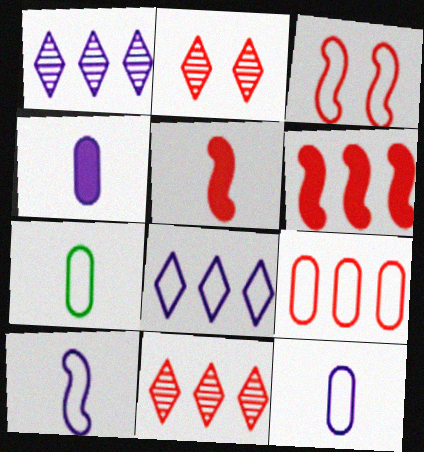[[2, 5, 9], 
[3, 7, 8], 
[6, 9, 11]]